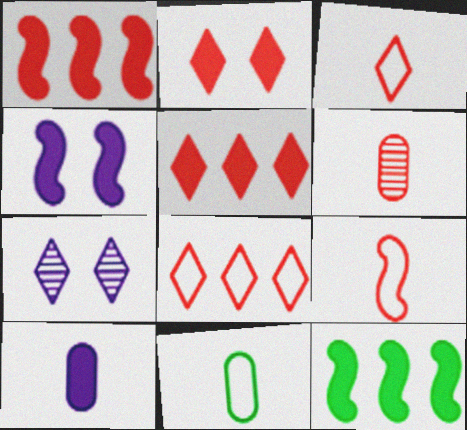[[1, 7, 11], 
[2, 10, 12], 
[6, 10, 11]]